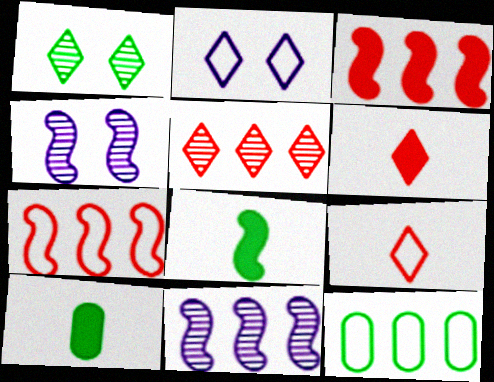[[1, 8, 12], 
[4, 6, 12], 
[4, 7, 8]]